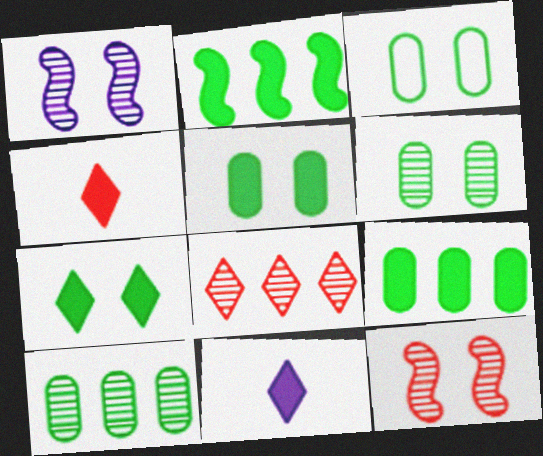[[3, 5, 6]]